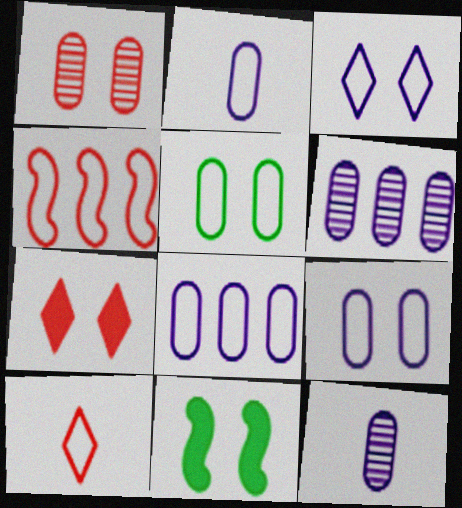[[1, 3, 11], 
[2, 8, 9], 
[6, 10, 11]]